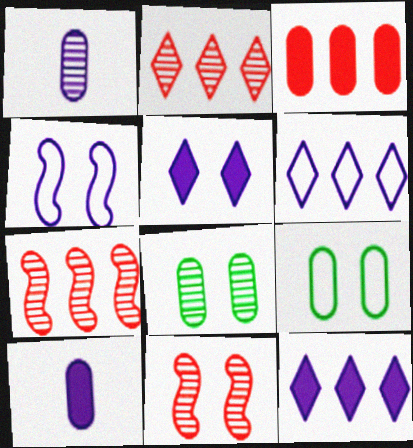[[1, 3, 9], 
[1, 4, 12], 
[5, 9, 11]]